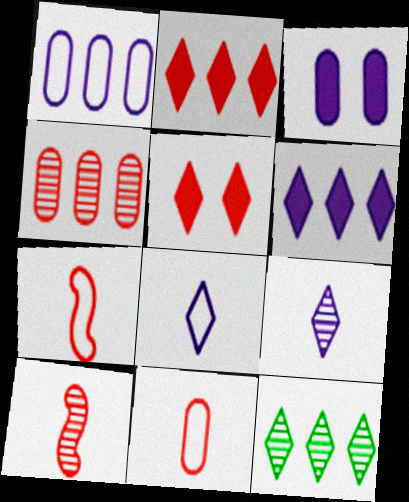[[3, 7, 12], 
[4, 5, 7], 
[5, 8, 12]]